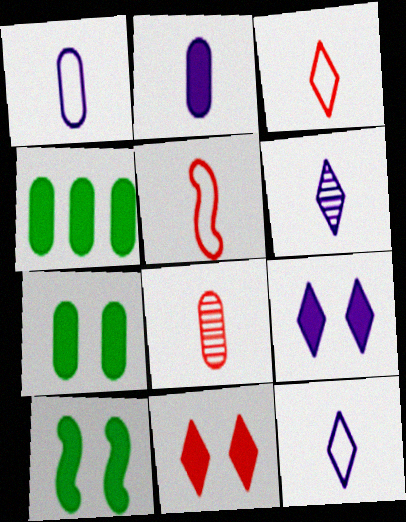[]